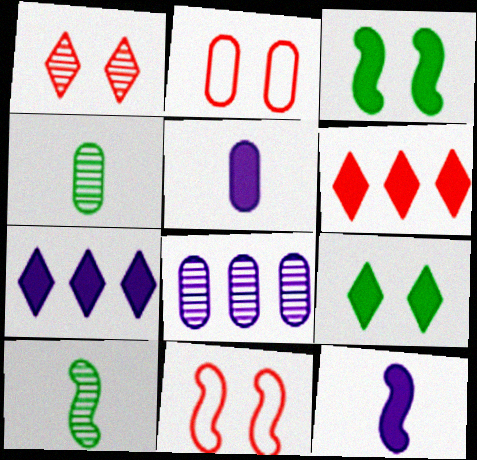[[1, 8, 10], 
[2, 7, 10], 
[3, 5, 6], 
[4, 7, 11]]